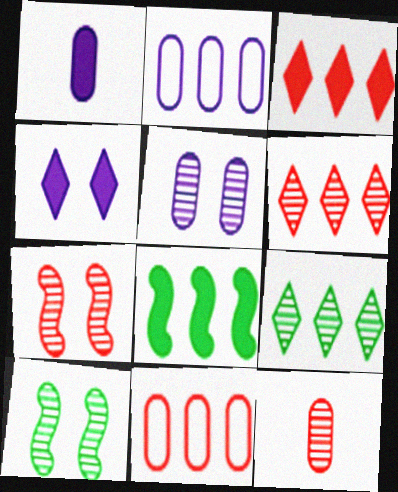[[1, 2, 5], 
[2, 6, 8], 
[6, 7, 12]]